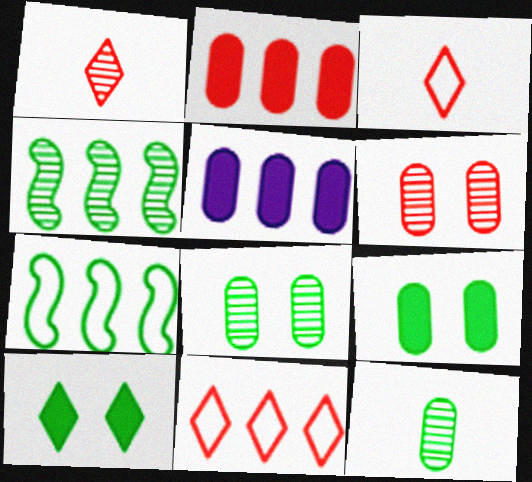[[4, 5, 11], 
[7, 10, 12]]